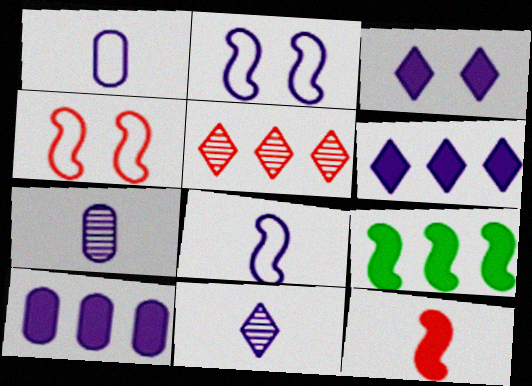[[2, 6, 7], 
[2, 10, 11]]